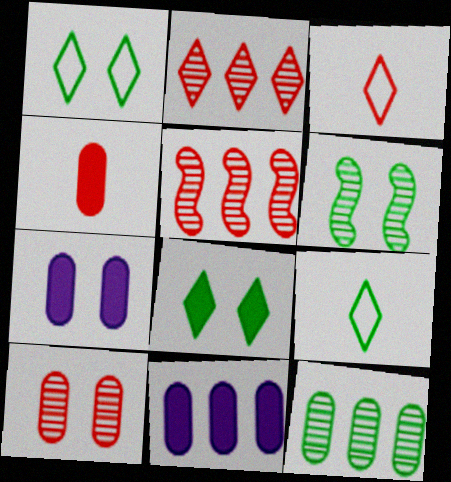[[3, 6, 11], 
[5, 7, 9]]